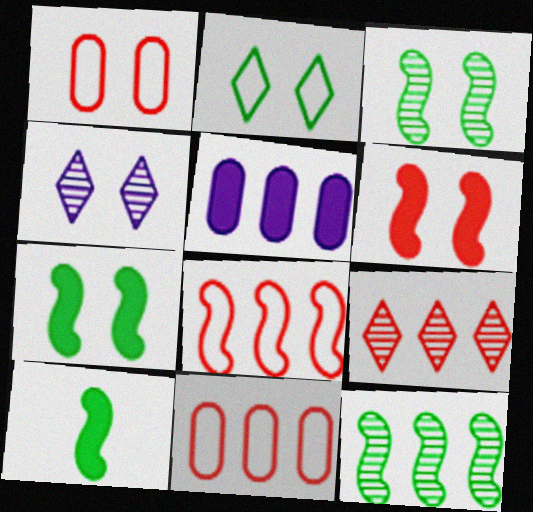[[1, 4, 7], 
[4, 10, 11]]